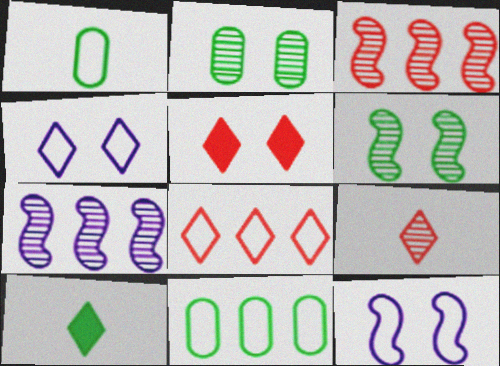[[1, 5, 7], 
[1, 8, 12], 
[2, 5, 12], 
[2, 7, 9], 
[5, 8, 9], 
[6, 10, 11]]